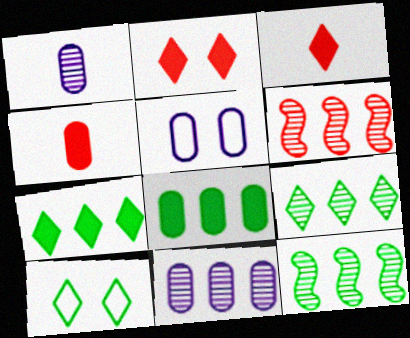[[3, 5, 12], 
[6, 9, 11]]